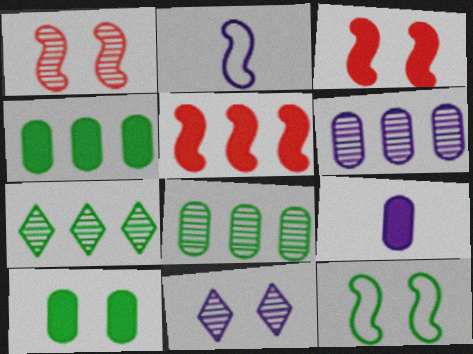[]